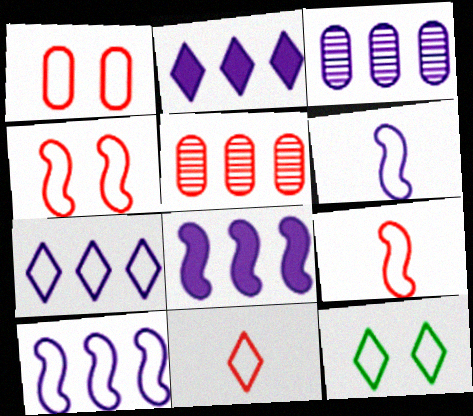[[2, 3, 10], 
[3, 7, 8], 
[7, 11, 12]]